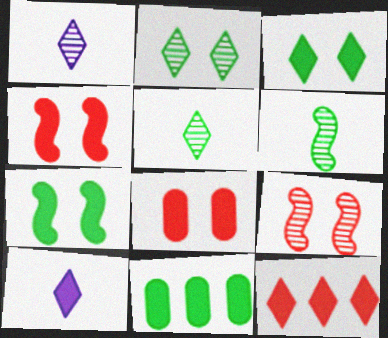[[3, 10, 12], 
[4, 10, 11]]